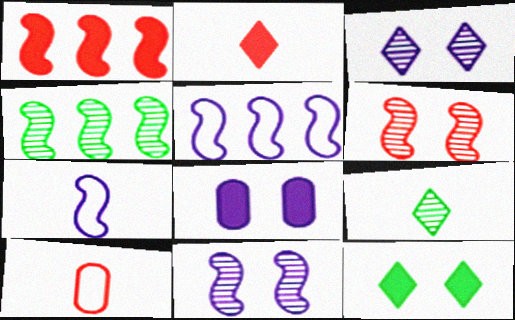[[1, 4, 5]]